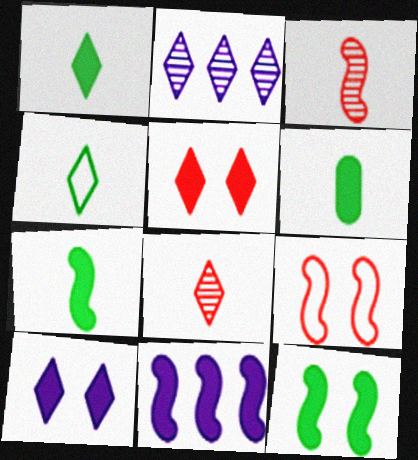[[1, 6, 7], 
[2, 4, 5], 
[2, 6, 9], 
[5, 6, 11]]